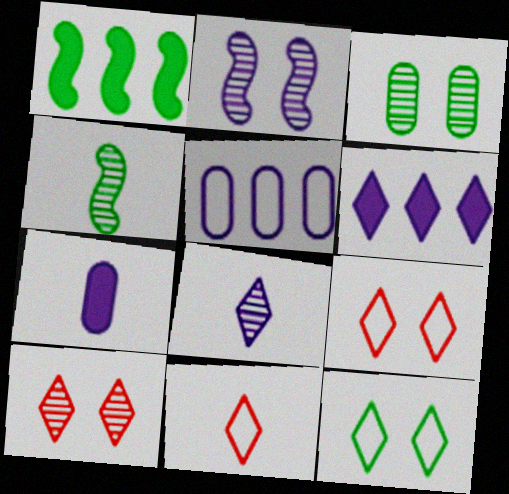[[2, 3, 10], 
[4, 7, 11]]